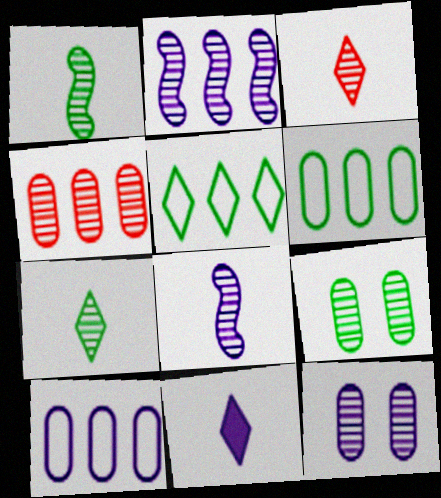[[2, 3, 9]]